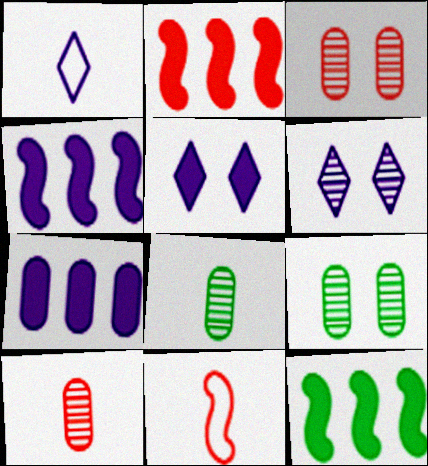[[1, 2, 9], 
[1, 3, 12], 
[2, 4, 12]]